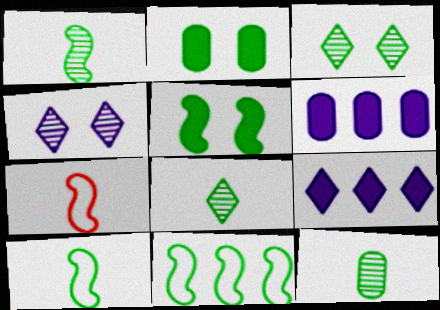[[1, 5, 11], 
[1, 8, 12], 
[2, 8, 11], 
[3, 6, 7]]